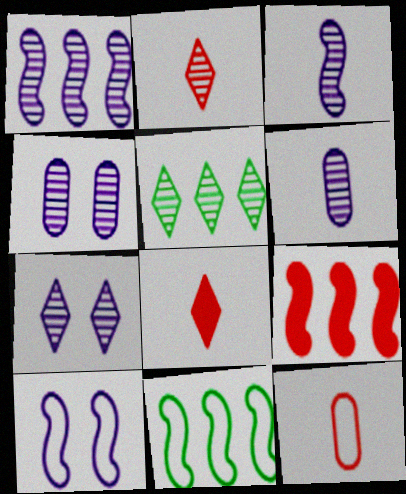[[1, 6, 7], 
[1, 9, 11], 
[2, 5, 7], 
[4, 8, 11]]